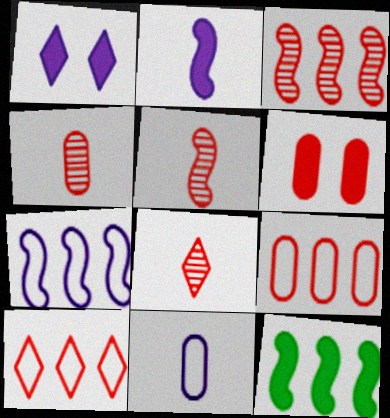[[3, 7, 12], 
[4, 5, 8], 
[4, 6, 9], 
[5, 6, 10]]